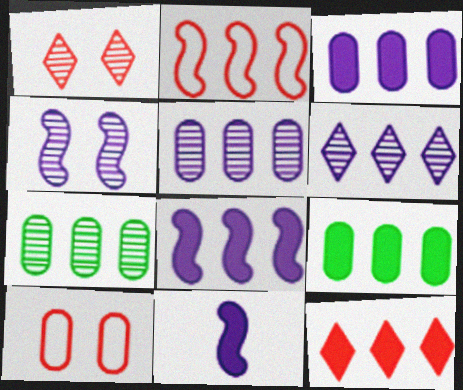[[2, 6, 9], 
[8, 9, 12]]